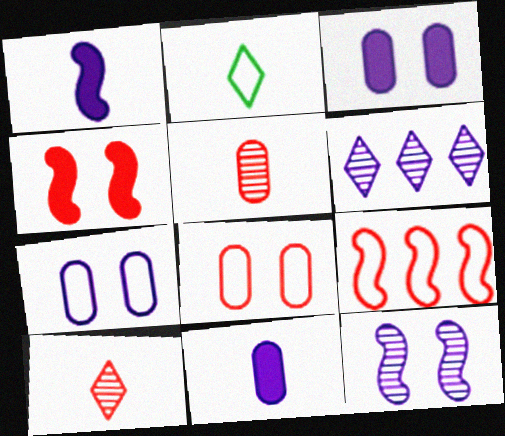[[1, 2, 5], 
[1, 6, 7], 
[2, 7, 9]]